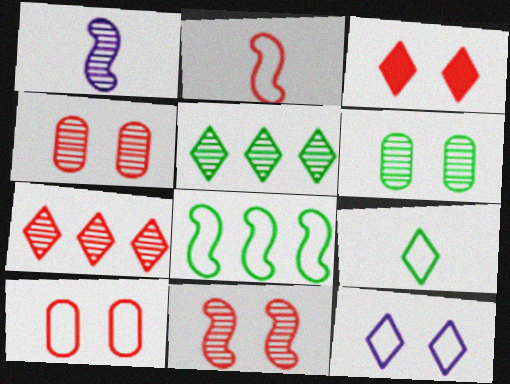[[1, 4, 5], 
[1, 6, 7], 
[3, 10, 11]]